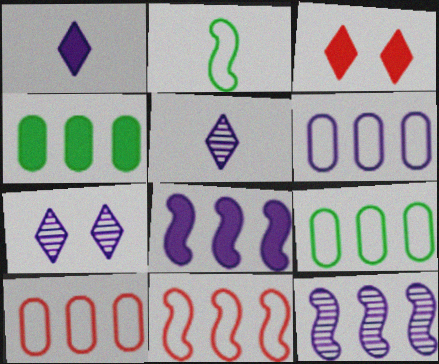[[6, 9, 10]]